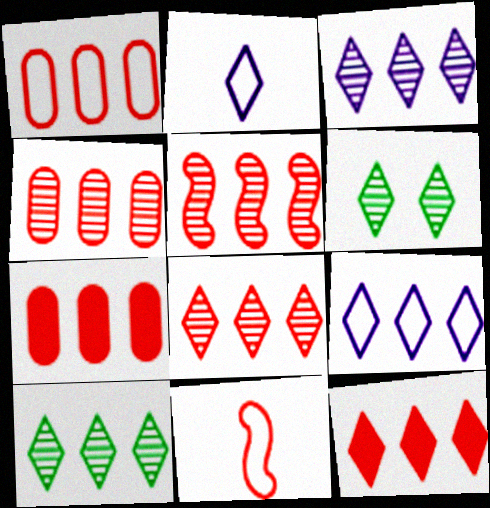[[1, 4, 7], 
[1, 5, 12], 
[2, 6, 12], 
[3, 8, 10], 
[4, 5, 8], 
[9, 10, 12]]